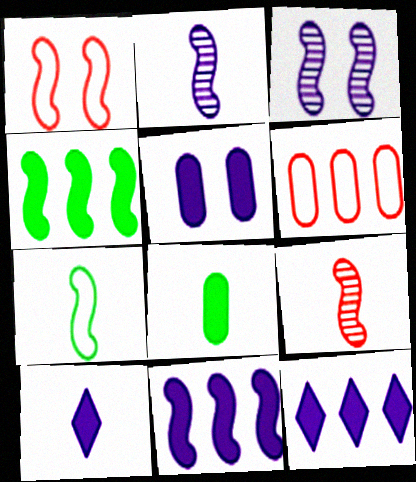[[1, 2, 4], 
[5, 10, 11]]